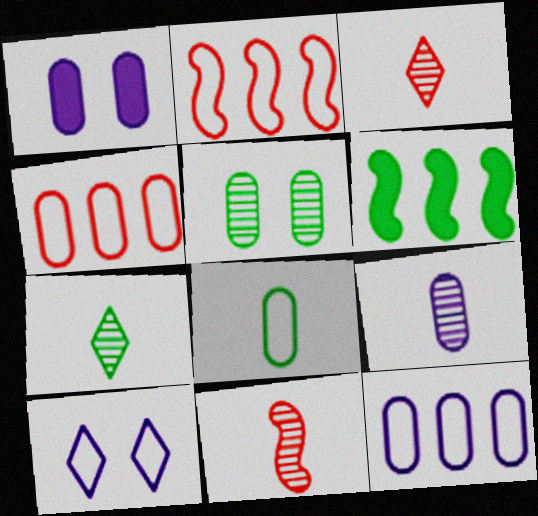[[1, 2, 7], 
[1, 9, 12], 
[2, 8, 10], 
[7, 9, 11]]